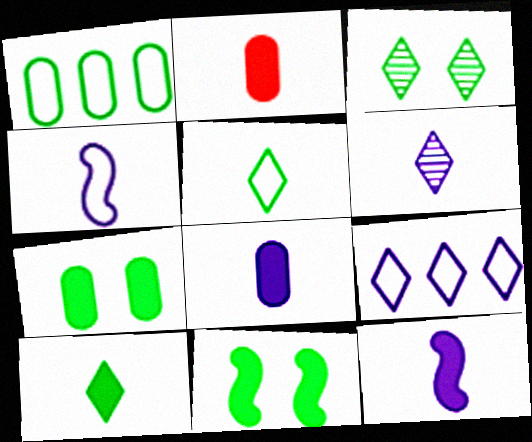[[2, 10, 12], 
[4, 6, 8]]